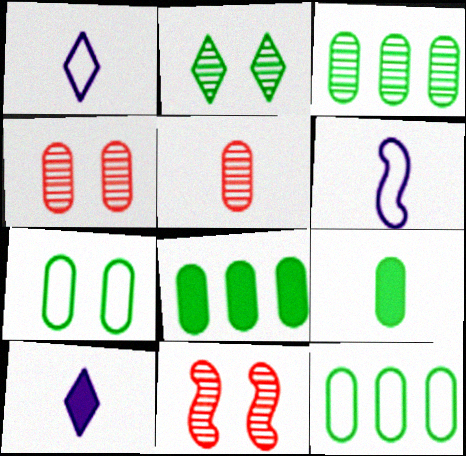[[1, 8, 11], 
[3, 7, 9], 
[3, 8, 12], 
[10, 11, 12]]